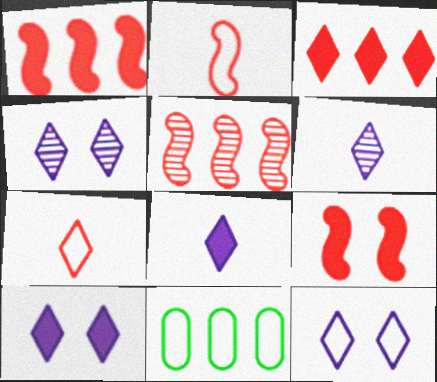[[2, 5, 9], 
[2, 11, 12], 
[4, 10, 12], 
[6, 9, 11]]